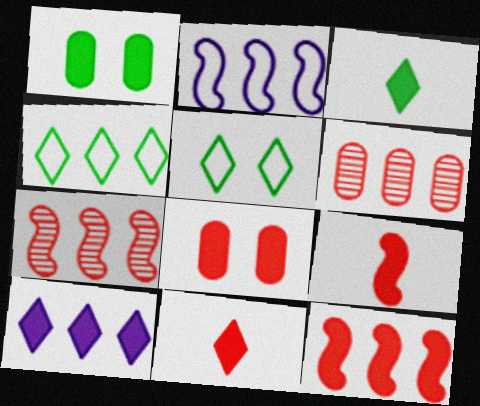[[1, 9, 10], 
[8, 11, 12]]